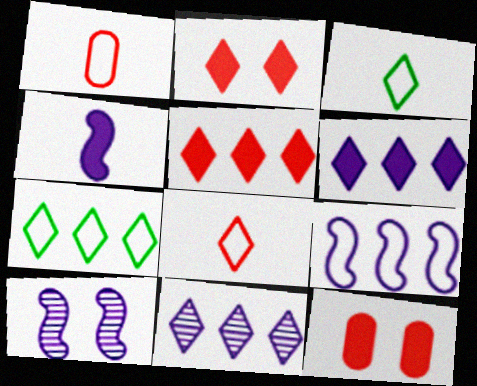[[2, 3, 11], 
[4, 9, 10], 
[5, 7, 11]]